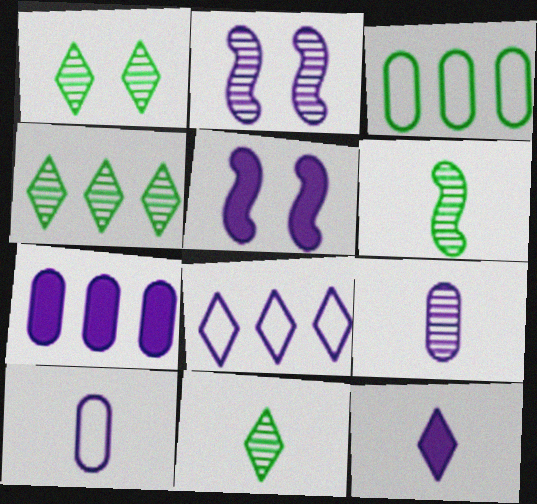[[1, 4, 11], 
[5, 7, 12], 
[5, 8, 9]]